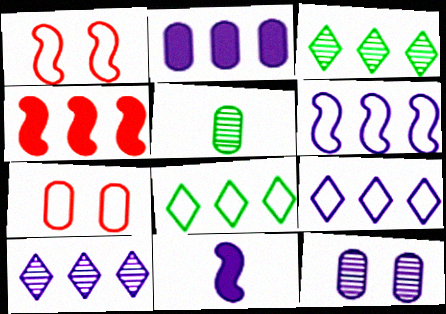[[2, 5, 7], 
[2, 6, 10], 
[3, 7, 11], 
[9, 11, 12]]